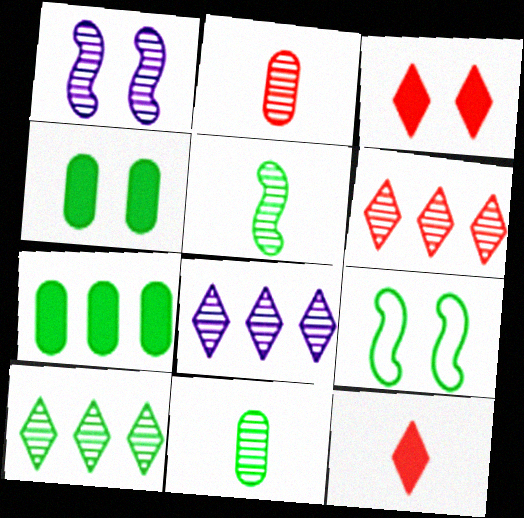[[1, 2, 10], 
[1, 6, 11], 
[6, 8, 10]]